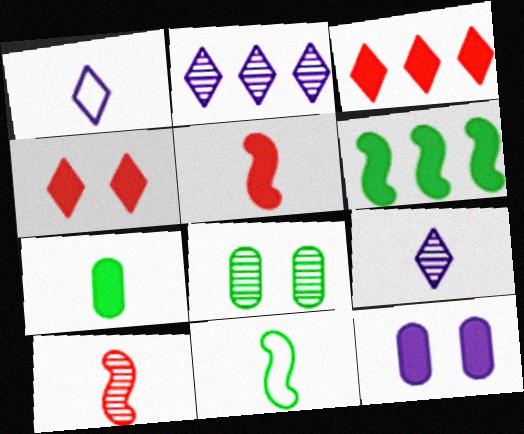[[1, 7, 10], 
[2, 8, 10]]